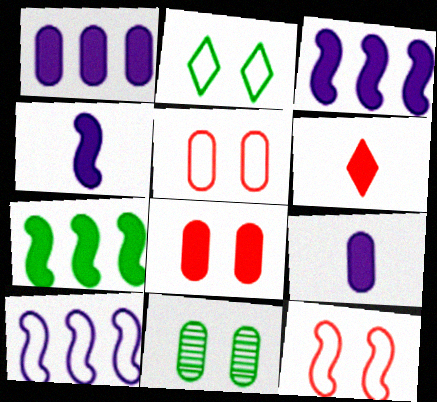[[6, 10, 11]]